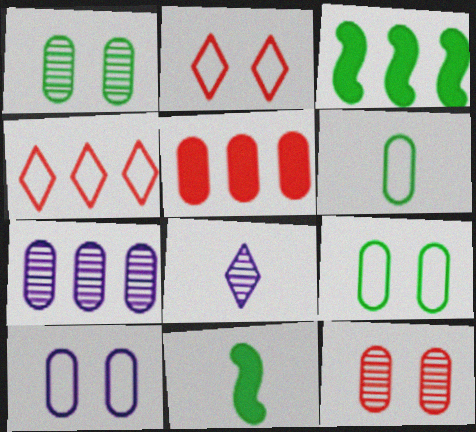[[2, 7, 11], 
[3, 4, 7]]